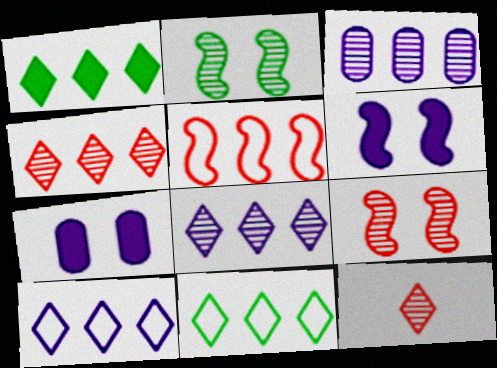[[1, 3, 5], 
[1, 4, 10], 
[2, 3, 12]]